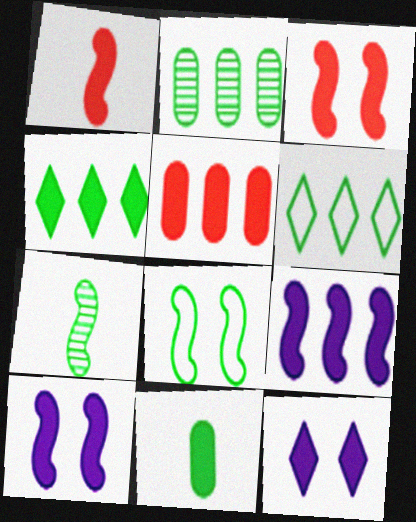[[4, 5, 9]]